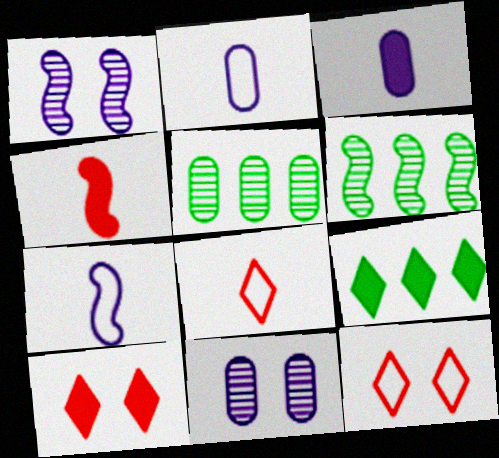[[2, 6, 10], 
[3, 6, 12], 
[5, 7, 10]]